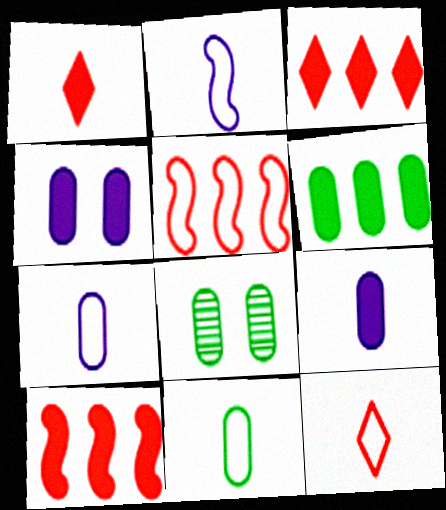[[2, 3, 8], 
[2, 11, 12], 
[6, 8, 11]]